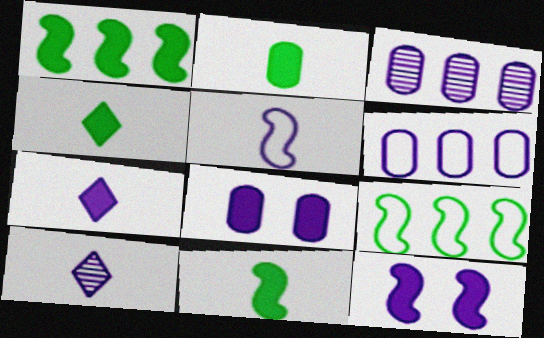[[2, 4, 11], 
[6, 10, 12]]